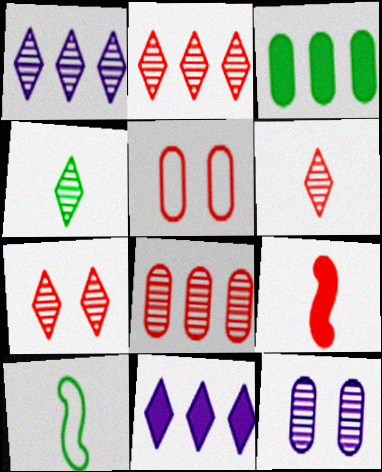[[1, 4, 7], 
[2, 5, 9], 
[2, 6, 7]]